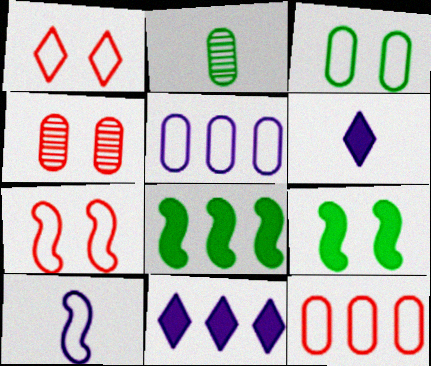[[2, 7, 11]]